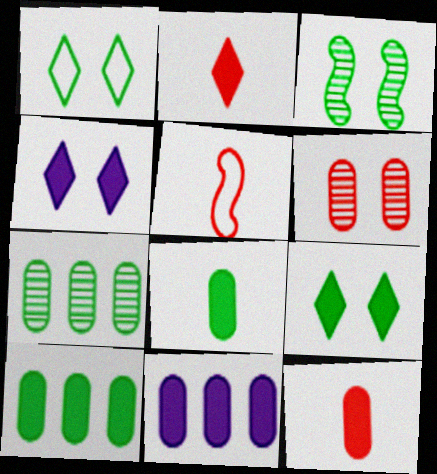[[4, 5, 7]]